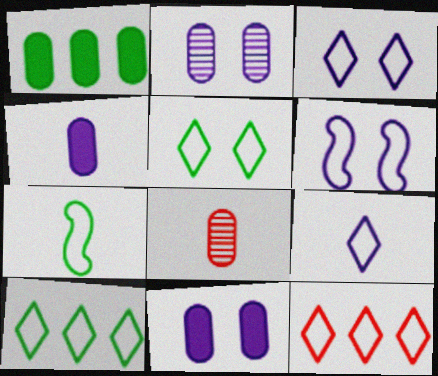[[5, 9, 12]]